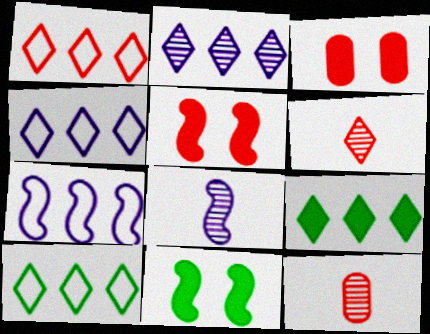[[1, 2, 9], 
[1, 4, 10], 
[1, 5, 12], 
[3, 8, 10], 
[4, 11, 12]]